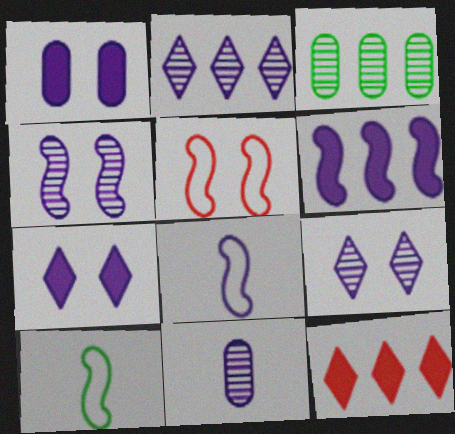[[1, 2, 8], 
[2, 4, 11], 
[4, 6, 8]]